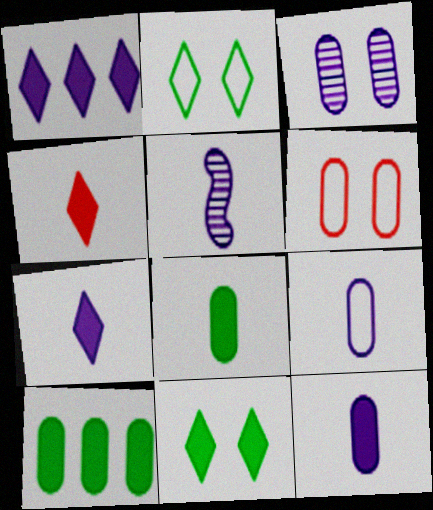[[1, 4, 11], 
[5, 7, 9]]